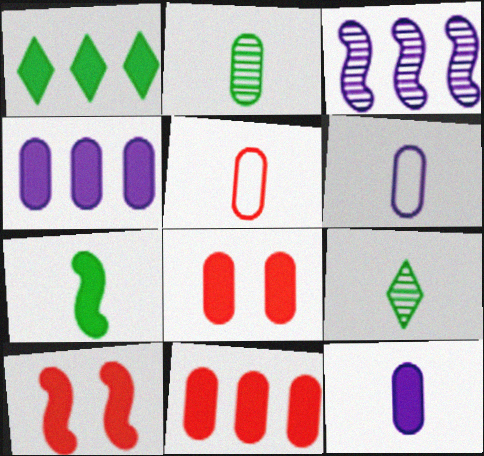[[1, 10, 12], 
[2, 5, 12]]